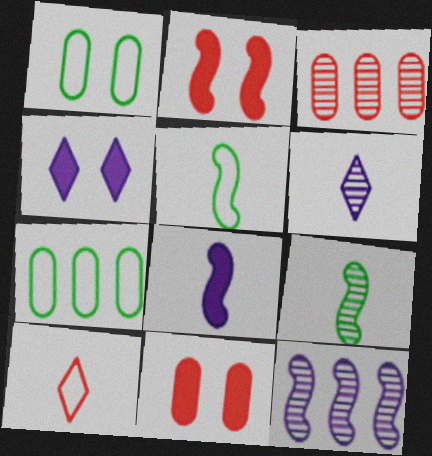[[2, 3, 10], 
[2, 5, 12], 
[2, 6, 7], 
[3, 4, 5]]